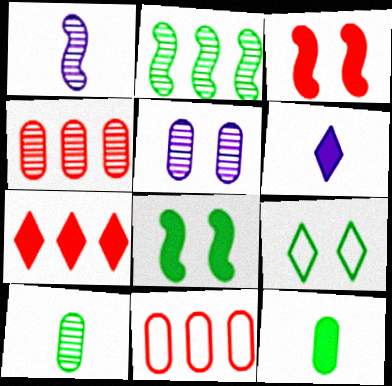[[2, 9, 12], 
[3, 5, 9], 
[4, 5, 10], 
[5, 11, 12]]